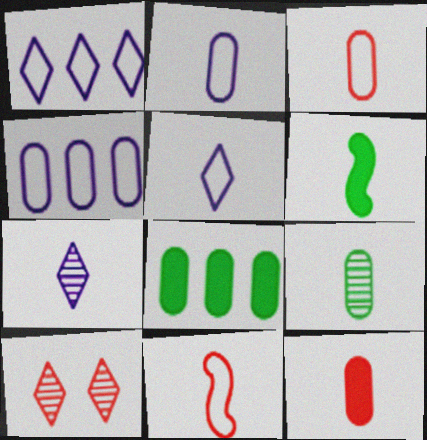[[2, 9, 12], 
[3, 6, 7], 
[4, 6, 10]]